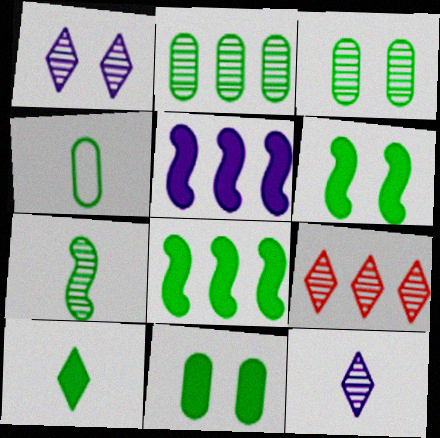[[2, 4, 11], 
[4, 7, 10], 
[8, 10, 11]]